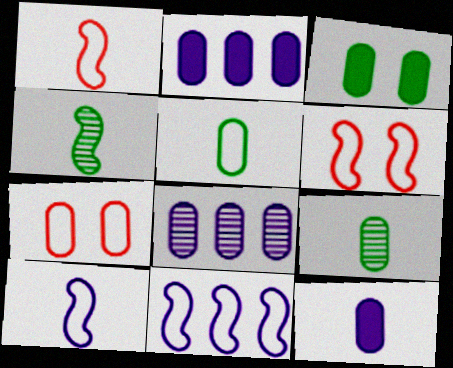[[2, 7, 9]]